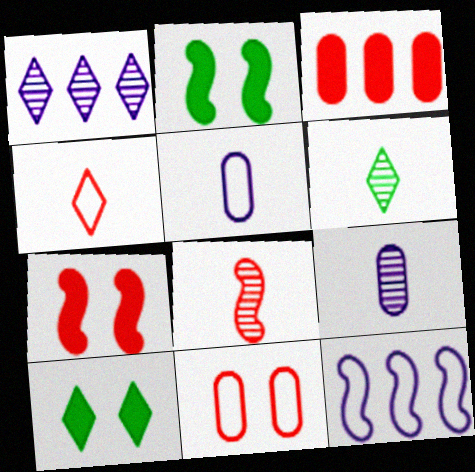[[1, 4, 10], 
[2, 8, 12], 
[6, 8, 9]]